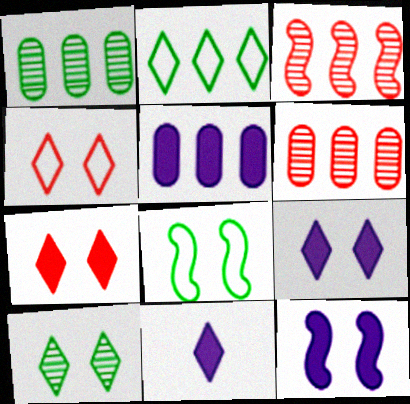[[2, 3, 5], 
[4, 9, 10], 
[5, 11, 12], 
[6, 8, 11]]